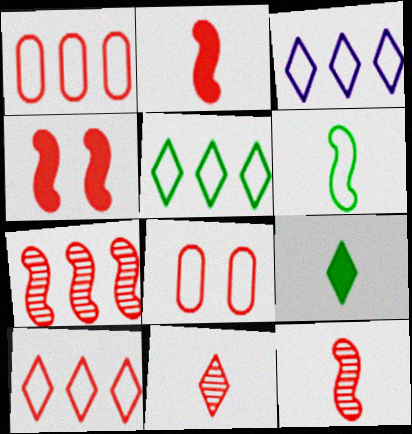[[1, 4, 11], 
[3, 5, 10], 
[3, 6, 8]]